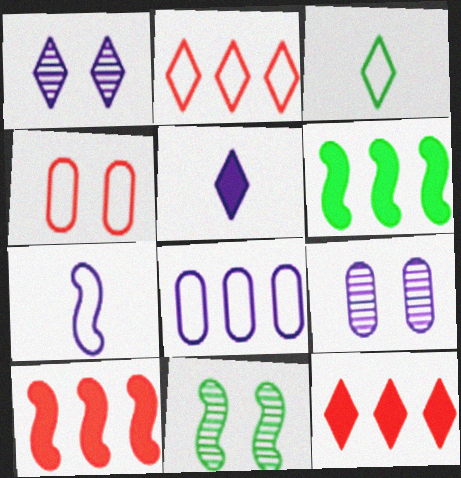[[1, 3, 12], 
[3, 9, 10], 
[7, 10, 11]]